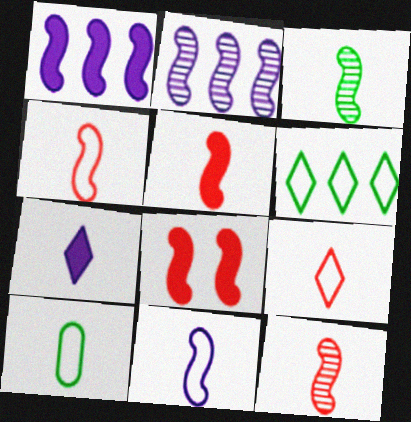[[3, 5, 11], 
[4, 5, 12], 
[7, 10, 12], 
[9, 10, 11]]